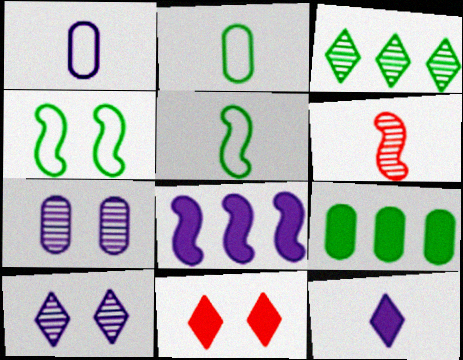[[1, 8, 10], 
[2, 6, 12], 
[3, 6, 7], 
[4, 6, 8], 
[4, 7, 11]]